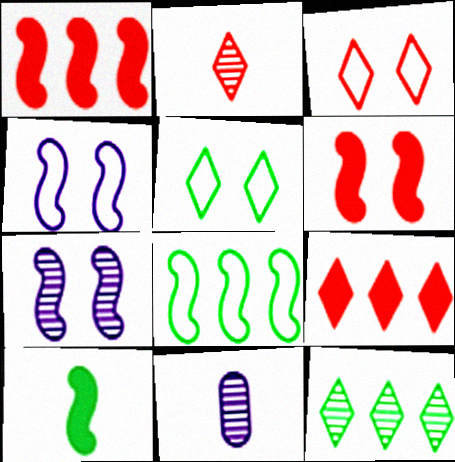[[1, 5, 11], 
[2, 3, 9]]